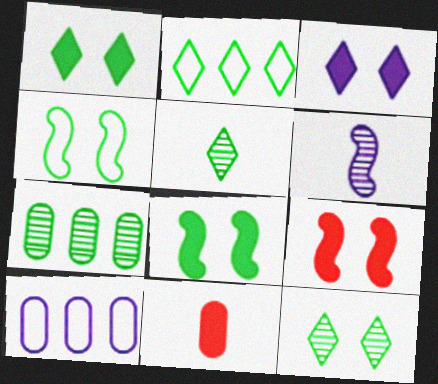[[1, 2, 5], 
[3, 6, 10], 
[5, 9, 10]]